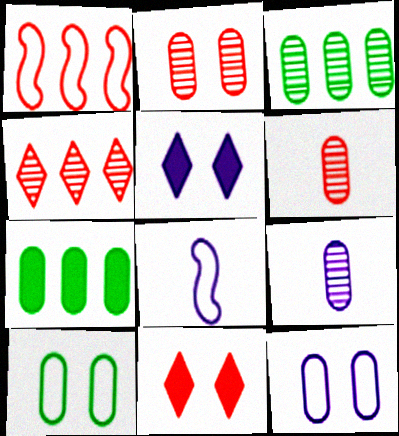[[1, 6, 11], 
[2, 3, 9], 
[3, 8, 11], 
[6, 7, 12]]